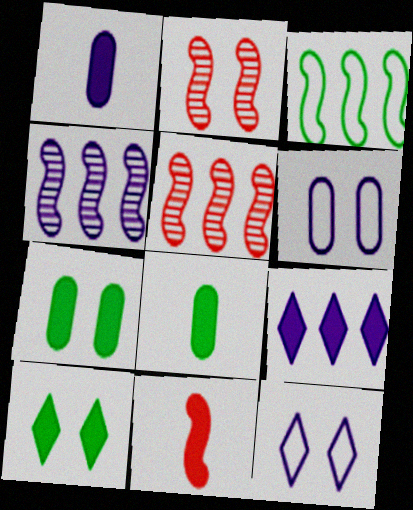[[1, 4, 12], 
[2, 6, 10], 
[2, 7, 12], 
[5, 8, 12], 
[7, 9, 11]]